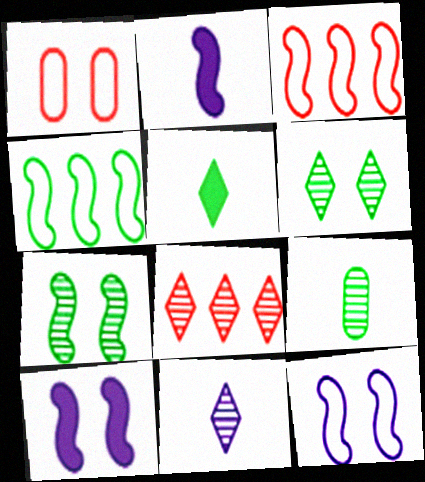[[1, 6, 10], 
[2, 3, 7], 
[6, 8, 11]]